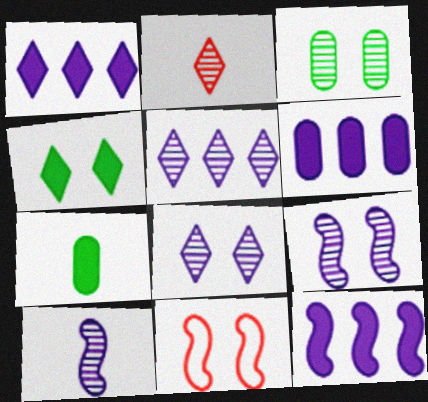[[1, 6, 12], 
[5, 7, 11]]